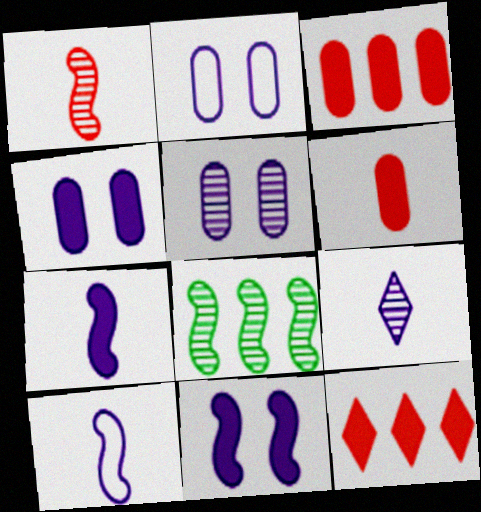[[2, 4, 5]]